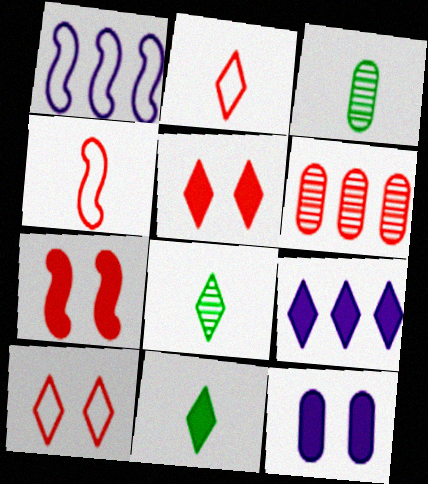[[1, 3, 5], 
[2, 6, 7], 
[4, 5, 6], 
[5, 9, 11], 
[8, 9, 10]]